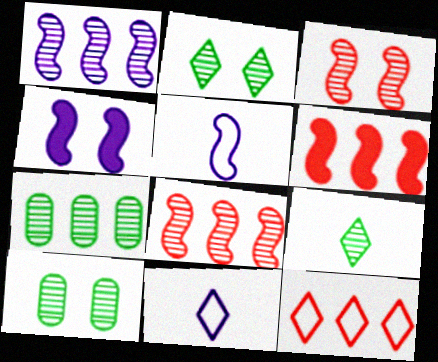[[1, 4, 5], 
[6, 10, 11]]